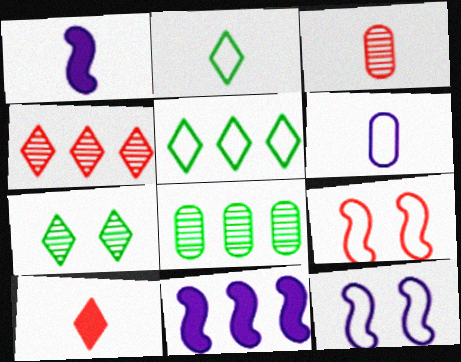[[1, 2, 3], 
[5, 6, 9], 
[8, 10, 12]]